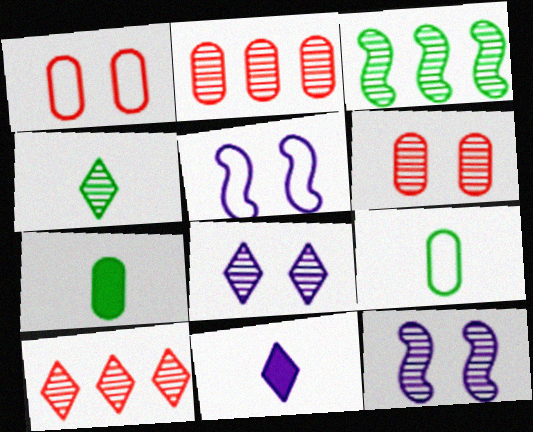[[1, 3, 11], 
[2, 4, 12], 
[4, 8, 10], 
[5, 7, 10]]